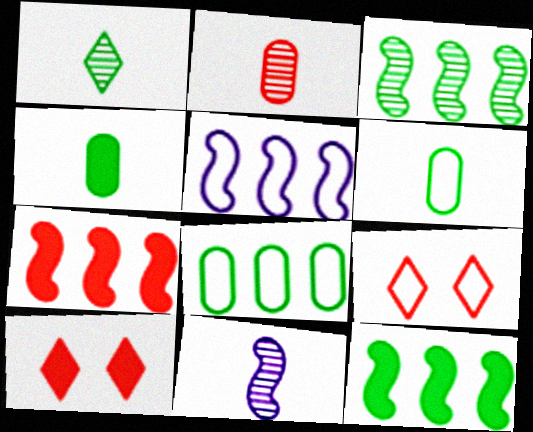[[1, 2, 11], 
[2, 7, 9], 
[3, 5, 7], 
[5, 6, 9], 
[8, 10, 11]]